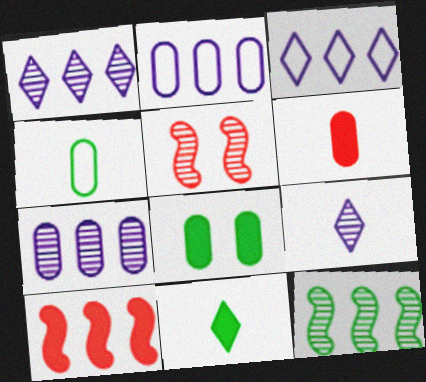[[2, 5, 11]]